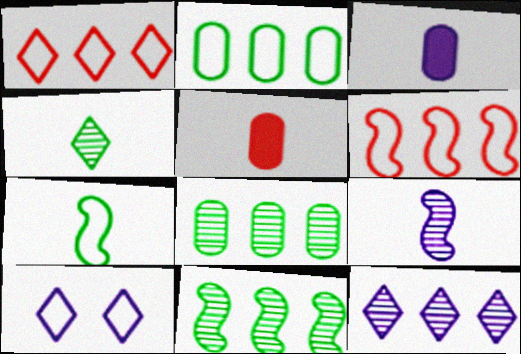[[5, 10, 11]]